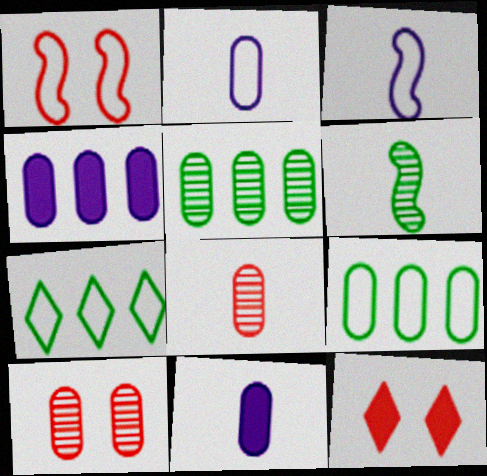[[1, 2, 7], 
[1, 10, 12], 
[3, 5, 12], 
[9, 10, 11]]